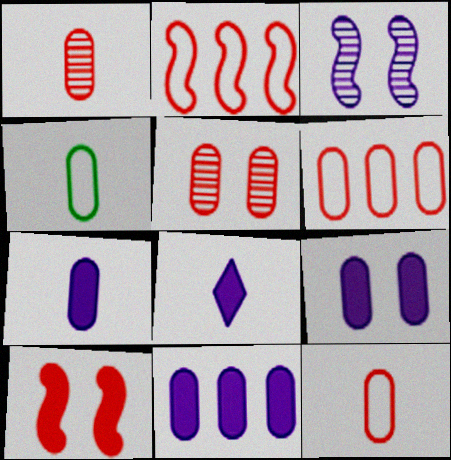[[1, 4, 7], 
[4, 5, 11], 
[7, 9, 11]]